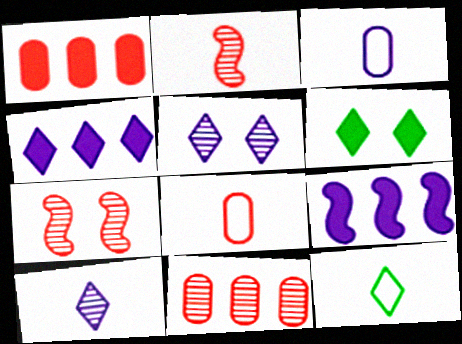[[3, 5, 9]]